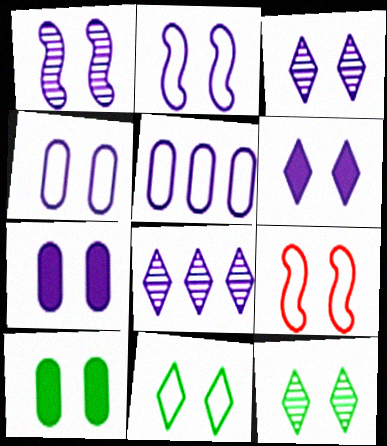[[1, 4, 6], 
[2, 3, 7], 
[3, 9, 10], 
[4, 9, 11], 
[7, 9, 12]]